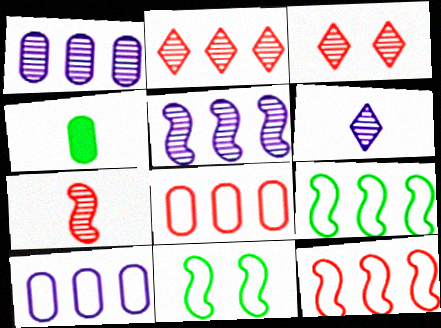[]